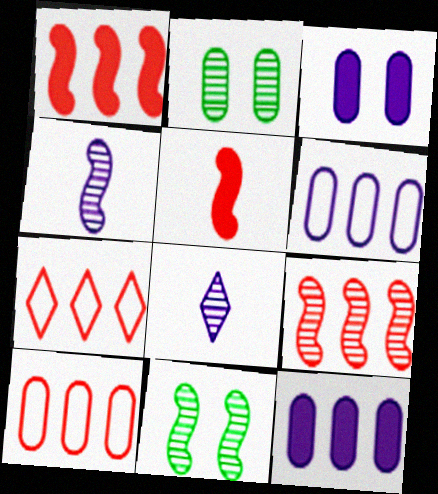[[2, 8, 9], 
[4, 9, 11]]